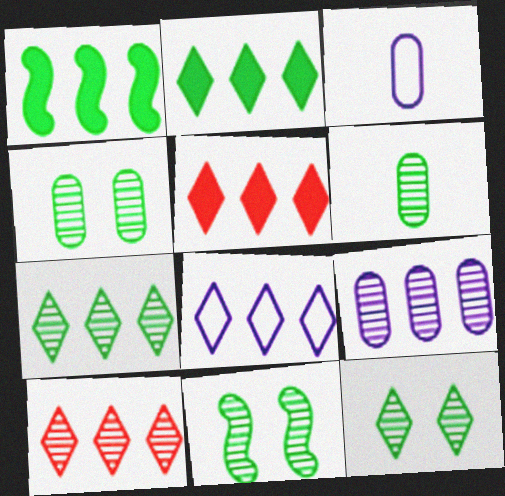[[2, 8, 10], 
[3, 5, 11], 
[4, 11, 12], 
[5, 7, 8], 
[6, 7, 11]]